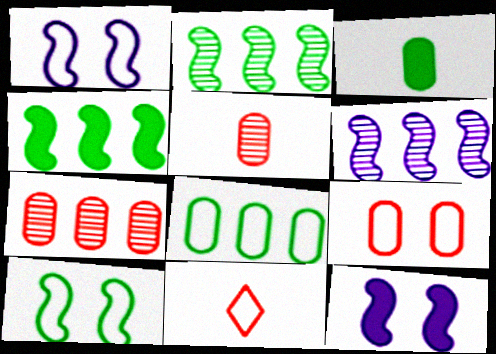[[1, 8, 11]]